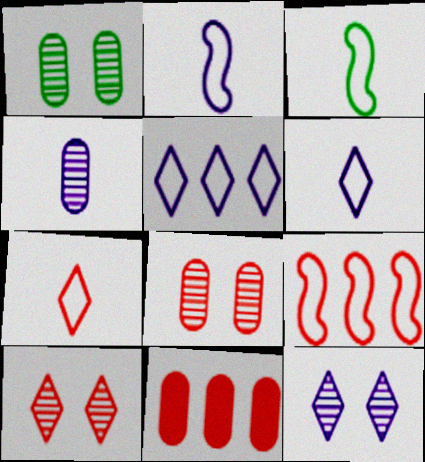[[3, 11, 12]]